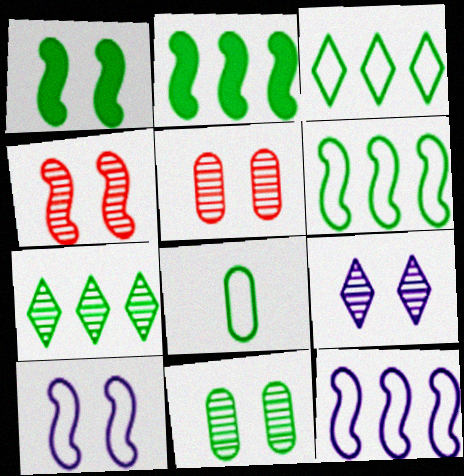[[1, 4, 10], 
[1, 7, 8], 
[4, 9, 11]]